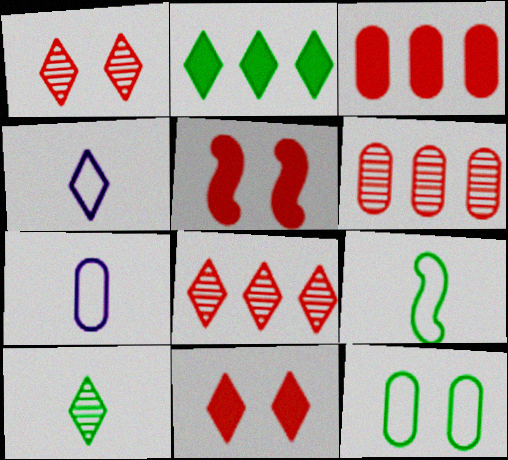[[1, 2, 4]]